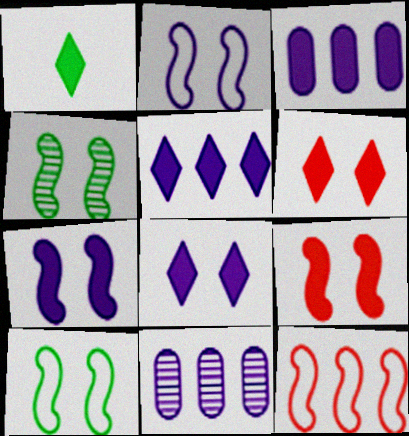[[1, 3, 9], 
[1, 5, 6], 
[2, 4, 9]]